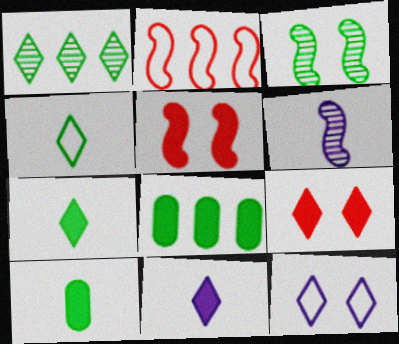[[3, 4, 8], 
[5, 8, 11]]